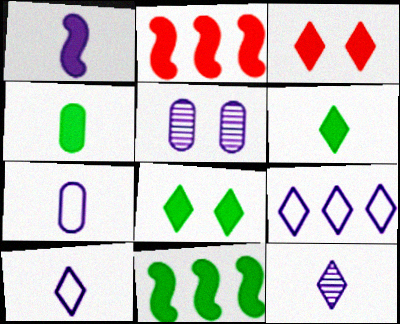[[1, 5, 9], 
[1, 7, 12], 
[4, 8, 11]]